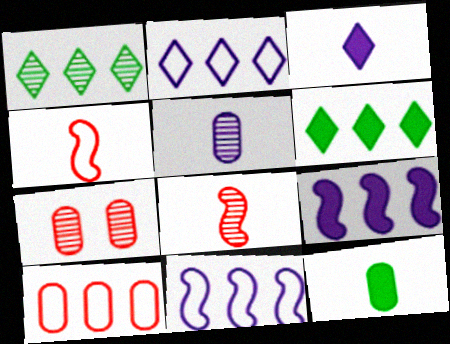[[1, 9, 10]]